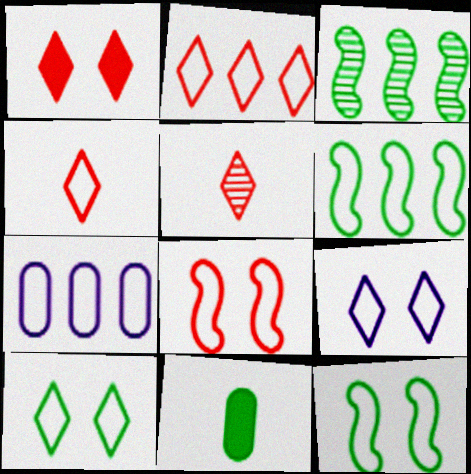[[1, 2, 5], 
[2, 6, 7], 
[3, 10, 11], 
[4, 7, 12]]